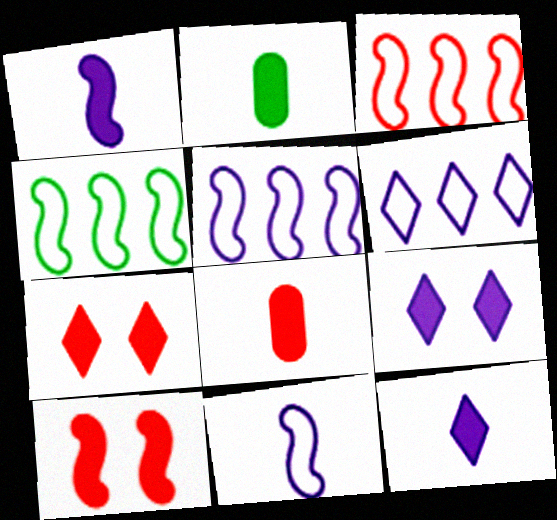[[3, 4, 5]]